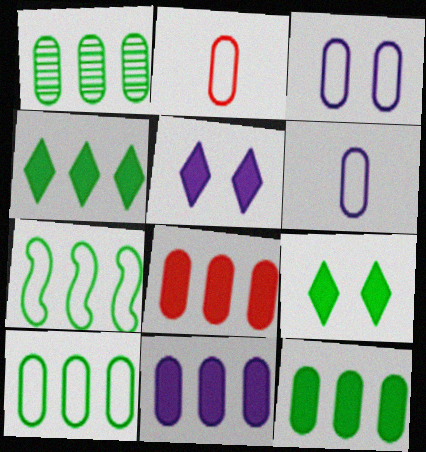[[1, 4, 7], 
[1, 10, 12], 
[2, 3, 10], 
[8, 11, 12]]